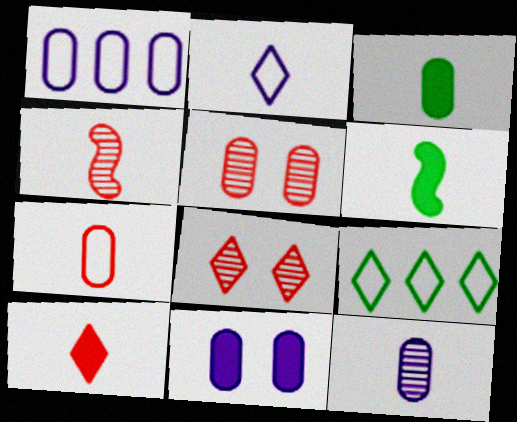[[1, 3, 5], 
[1, 6, 8], 
[1, 11, 12], 
[2, 3, 4], 
[3, 7, 12], 
[4, 7, 10], 
[4, 9, 11]]